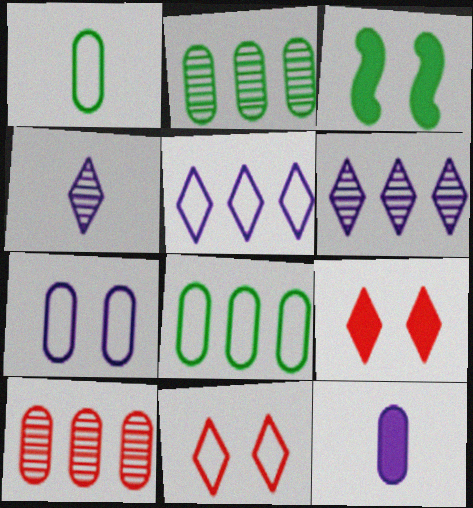[]